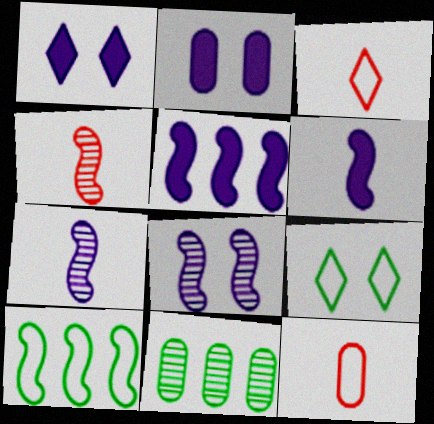[[2, 11, 12]]